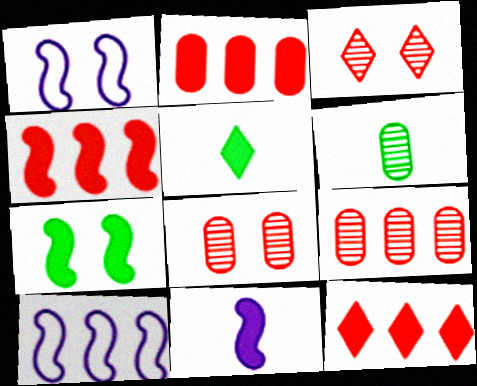[[1, 5, 9], 
[1, 6, 12], 
[2, 4, 12], 
[4, 7, 11], 
[5, 8, 10]]